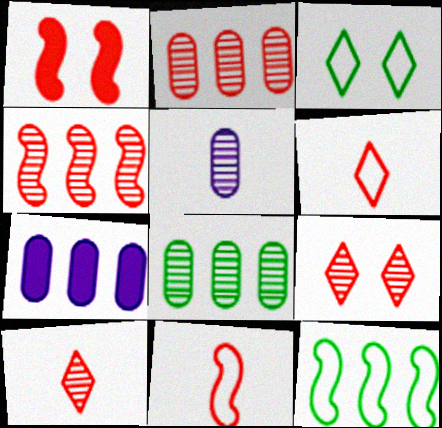[[1, 2, 6], 
[1, 4, 11]]